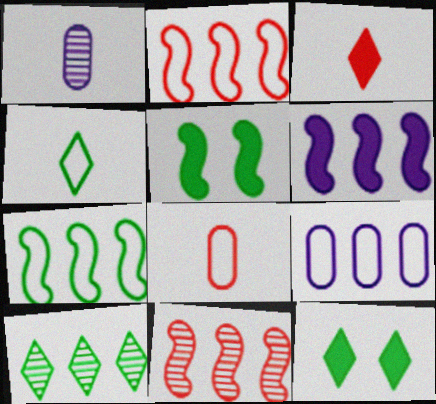[[1, 2, 12], 
[4, 10, 12], 
[6, 7, 11]]